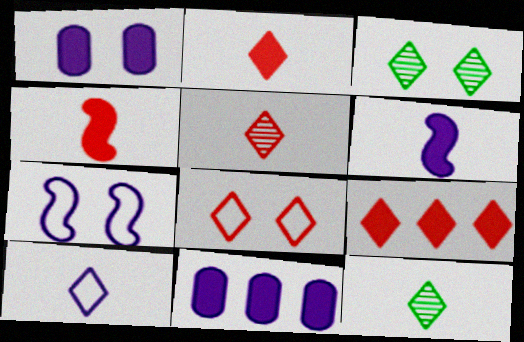[[2, 10, 12], 
[3, 9, 10], 
[5, 8, 9]]